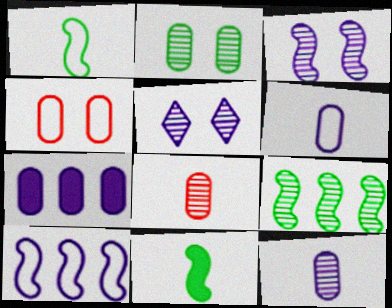[[5, 8, 9]]